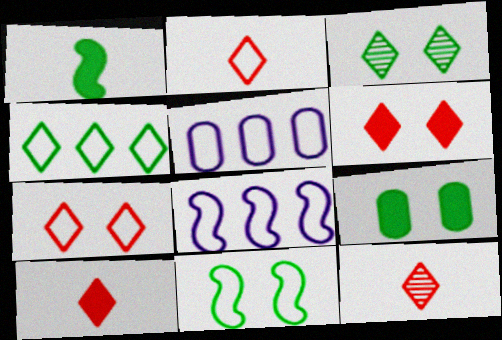[[2, 5, 11], 
[2, 10, 12], 
[3, 9, 11], 
[8, 9, 12]]